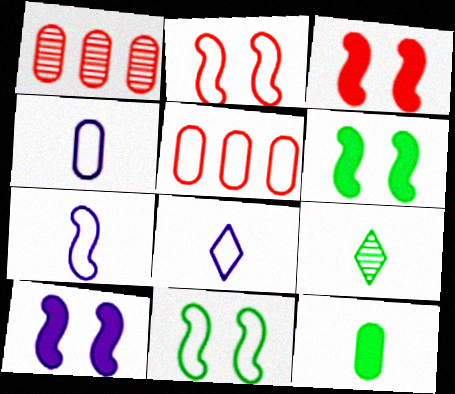[[1, 6, 8], 
[3, 6, 10], 
[4, 7, 8], 
[5, 8, 11], 
[5, 9, 10]]